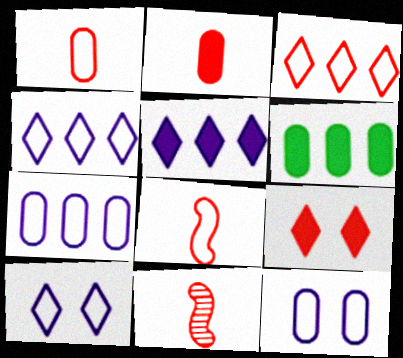[[6, 10, 11]]